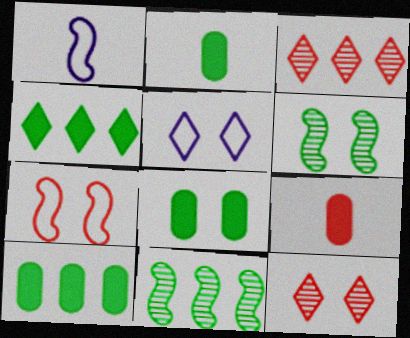[[1, 3, 8], 
[1, 10, 12], 
[2, 8, 10], 
[3, 7, 9], 
[5, 9, 11]]